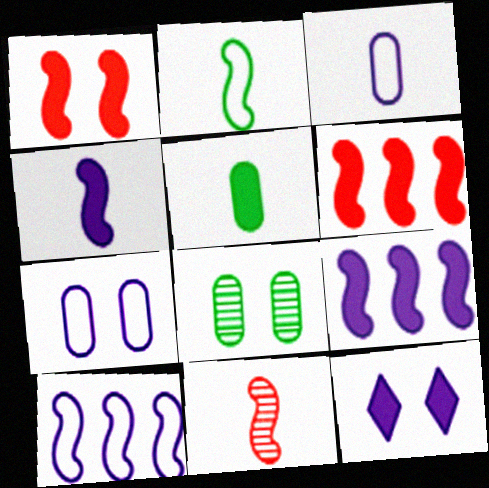[[2, 4, 11], 
[5, 6, 12]]